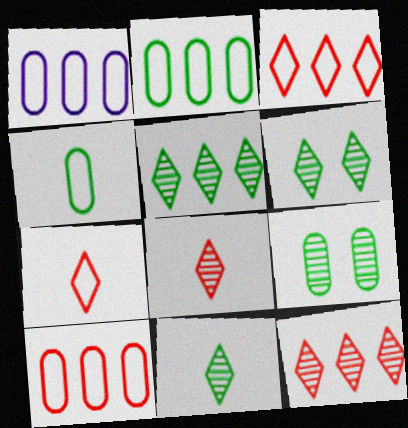[[1, 2, 10], 
[5, 6, 11]]